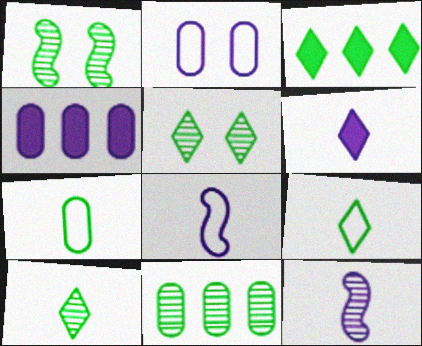[[1, 3, 7], 
[1, 10, 11], 
[3, 5, 9]]